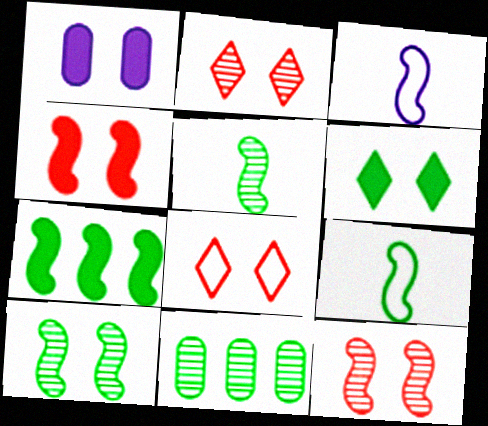[[1, 4, 6], 
[1, 8, 10], 
[3, 7, 12], 
[6, 9, 11], 
[7, 9, 10]]